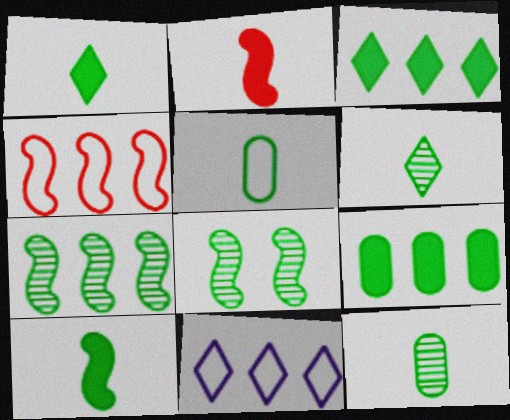[[3, 5, 8], 
[5, 6, 10]]